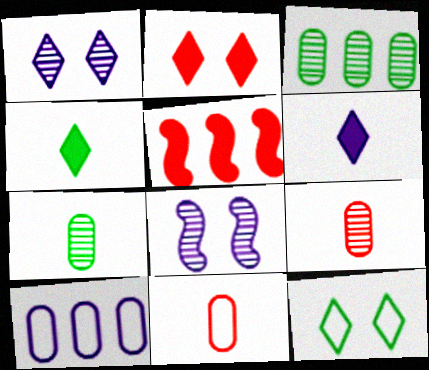[[1, 2, 12], 
[6, 8, 10]]